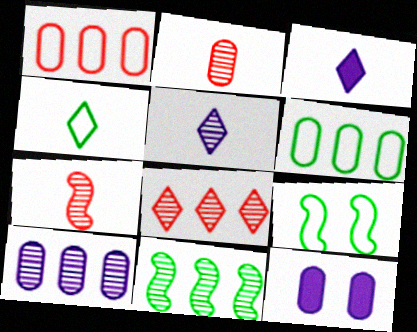[[2, 6, 12], 
[4, 6, 9], 
[8, 10, 11]]